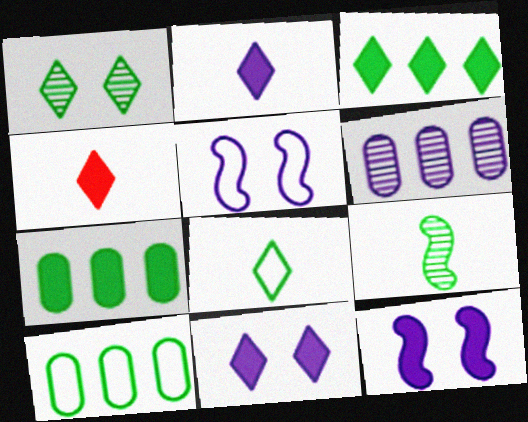[[1, 3, 8], 
[2, 5, 6], 
[3, 4, 11], 
[4, 7, 12]]